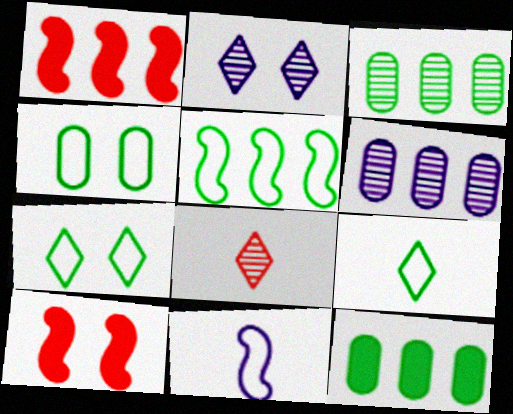[[2, 4, 10], 
[4, 5, 9], 
[6, 9, 10]]